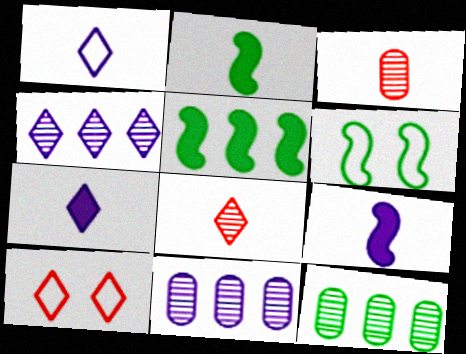[[1, 2, 3], 
[2, 10, 11], 
[9, 10, 12]]